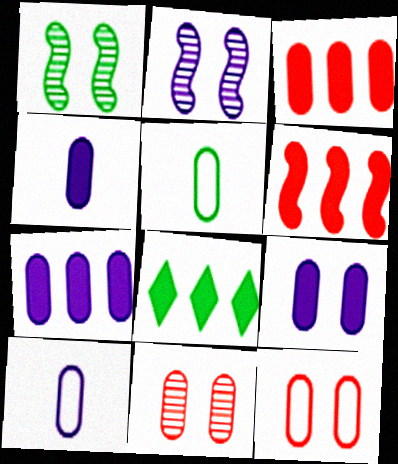[[1, 5, 8], 
[4, 7, 9], 
[5, 7, 11], 
[6, 7, 8]]